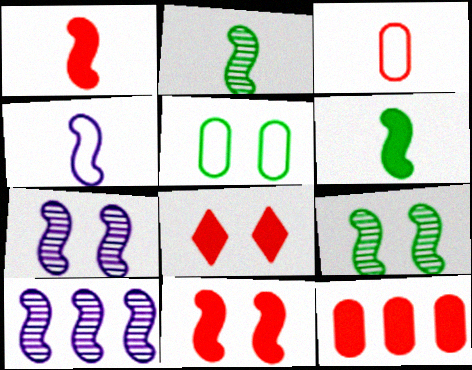[[1, 2, 4], 
[1, 8, 12], 
[5, 7, 8]]